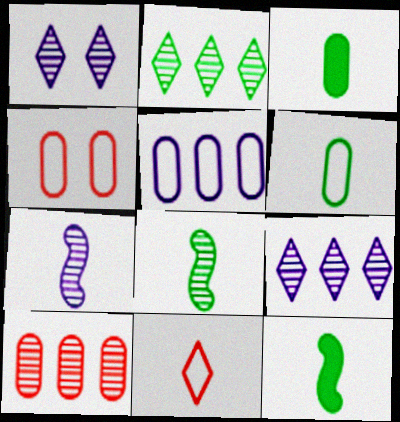[[1, 8, 10], 
[3, 7, 11], 
[4, 5, 6], 
[4, 9, 12]]